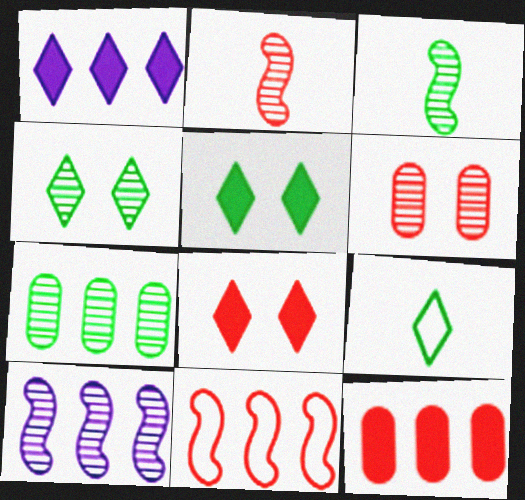[[1, 7, 11], 
[3, 4, 7]]